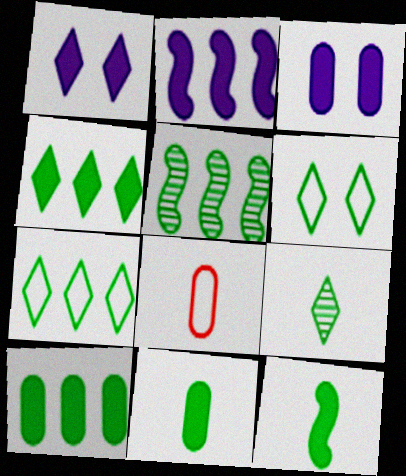[[1, 5, 8], 
[4, 6, 9], 
[5, 6, 11], 
[5, 7, 10]]